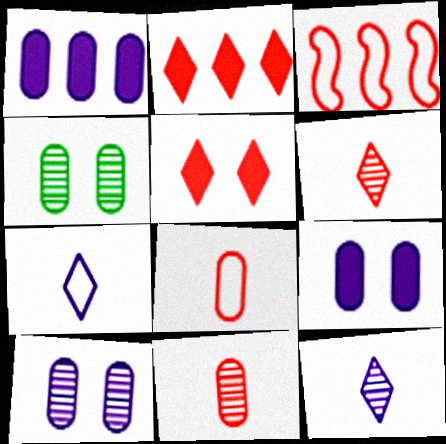[[1, 4, 8], 
[3, 5, 11]]